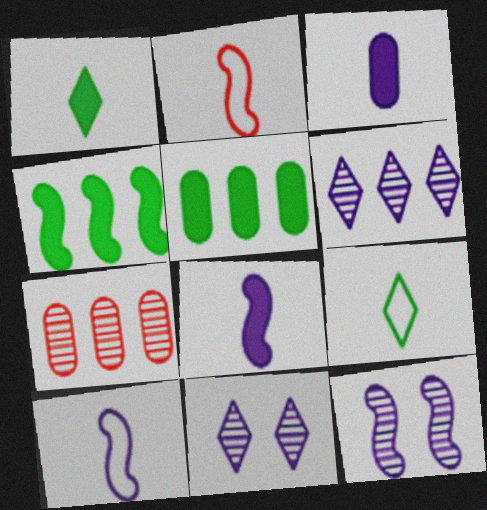[[2, 4, 12], 
[2, 5, 11]]